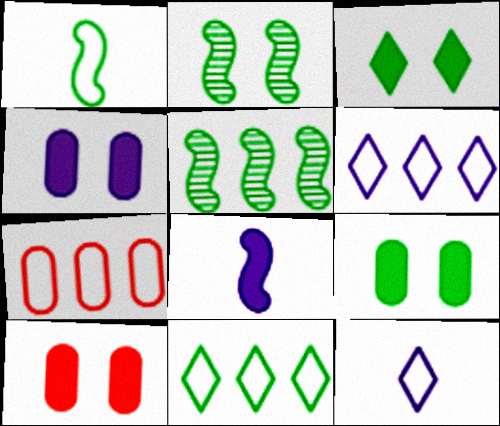[[4, 9, 10], 
[5, 10, 12]]